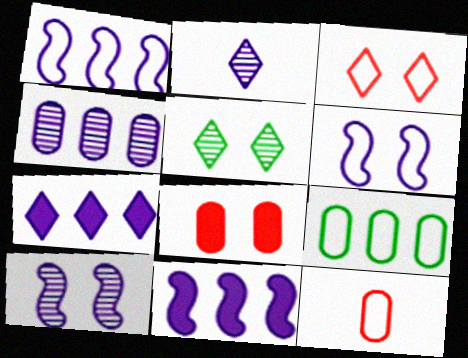[[1, 4, 7], 
[2, 4, 10], 
[5, 6, 8], 
[5, 11, 12]]